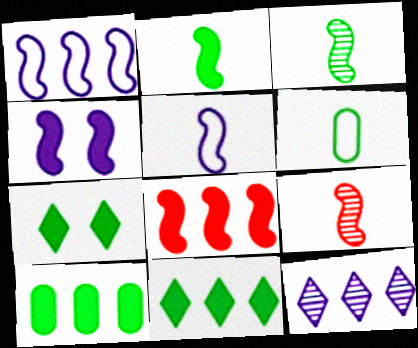[[2, 4, 8], 
[2, 5, 9], 
[2, 7, 10]]